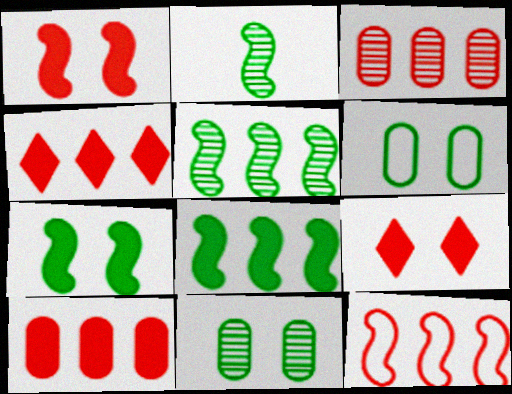[[3, 4, 12]]